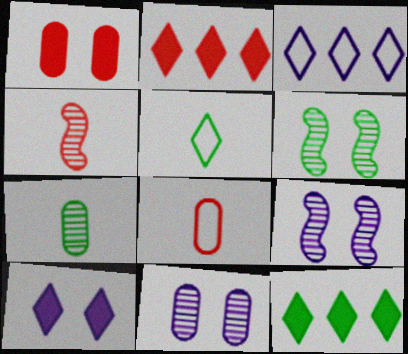[[8, 9, 12]]